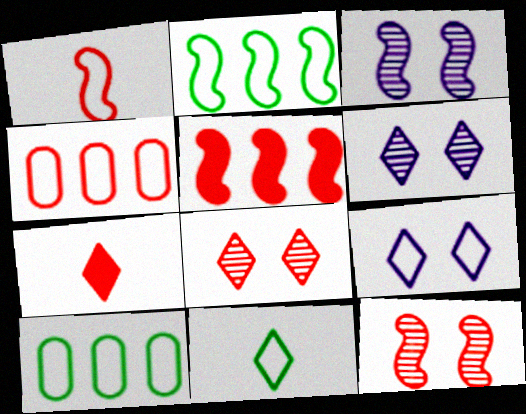[[1, 5, 12], 
[1, 9, 10], 
[3, 7, 10], 
[4, 7, 12]]